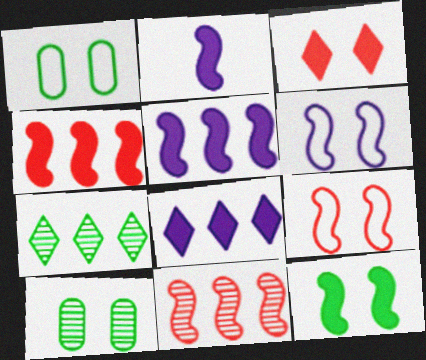[[2, 4, 12], 
[3, 6, 10]]